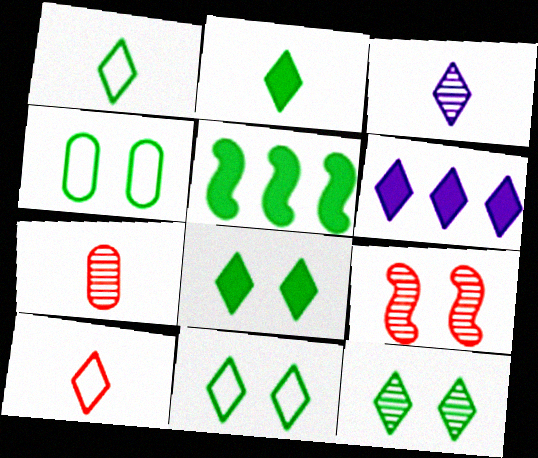[[2, 3, 10], 
[6, 10, 12], 
[8, 11, 12]]